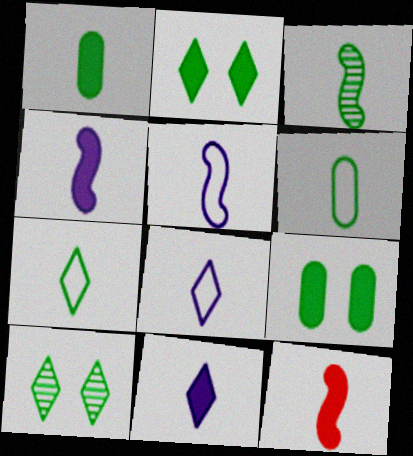[[1, 3, 7], 
[1, 11, 12], 
[3, 5, 12]]